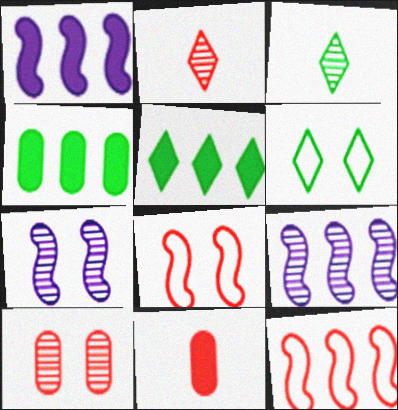[[3, 5, 6], 
[3, 9, 10], 
[6, 9, 11]]